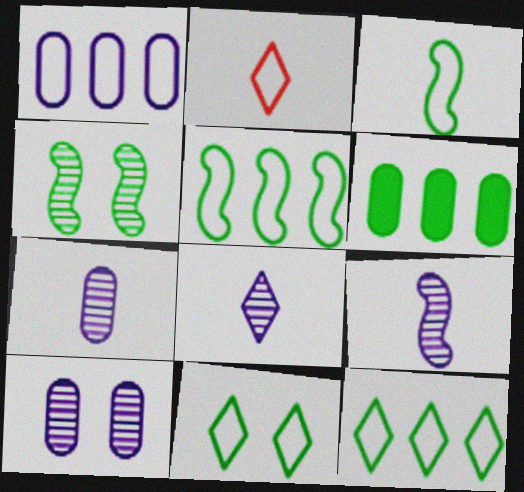[[7, 8, 9]]